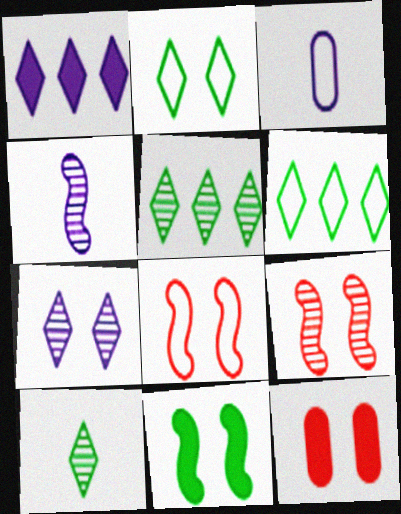[[3, 6, 8], 
[4, 6, 12]]